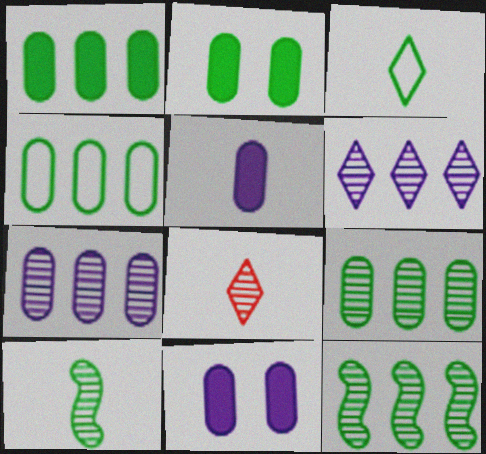[[1, 4, 9], 
[2, 3, 12]]